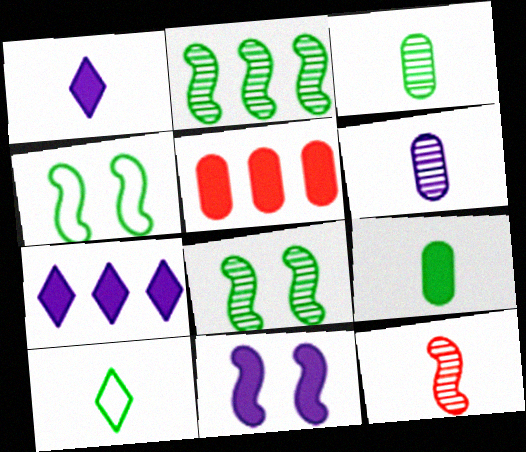[]